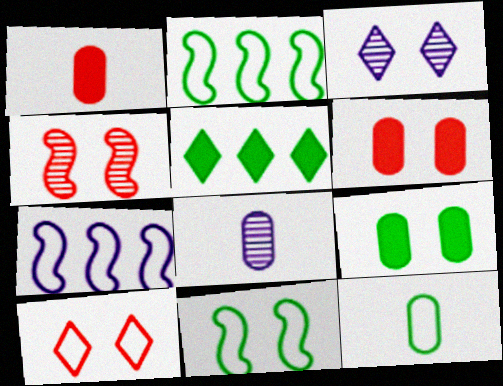[[1, 2, 3], 
[1, 8, 12], 
[3, 6, 11], 
[4, 6, 10], 
[7, 10, 12]]